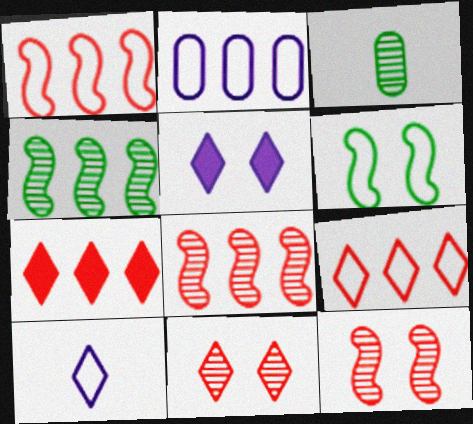[[1, 3, 5], 
[2, 4, 7]]